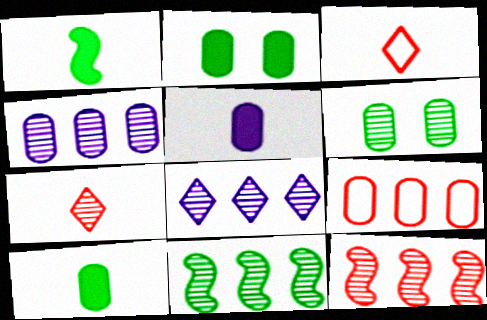[[5, 6, 9]]